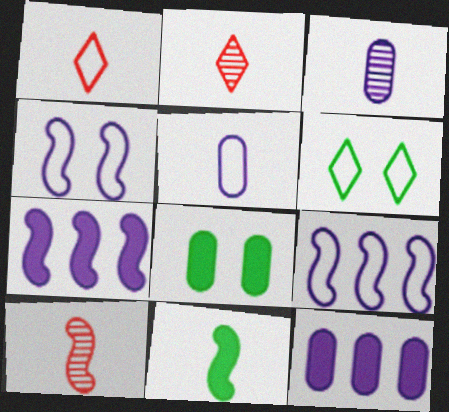[[1, 3, 11], 
[2, 5, 11], 
[2, 8, 9], 
[6, 10, 12]]